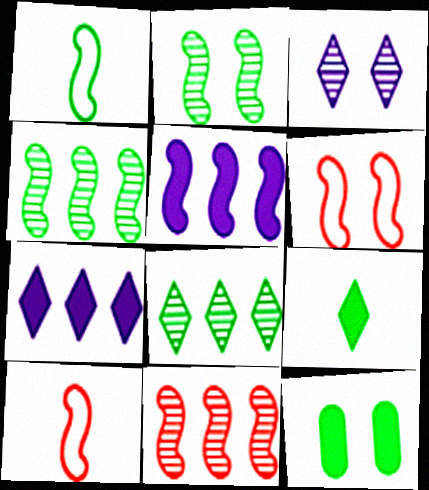[[1, 8, 12], 
[2, 5, 10], 
[3, 6, 12]]